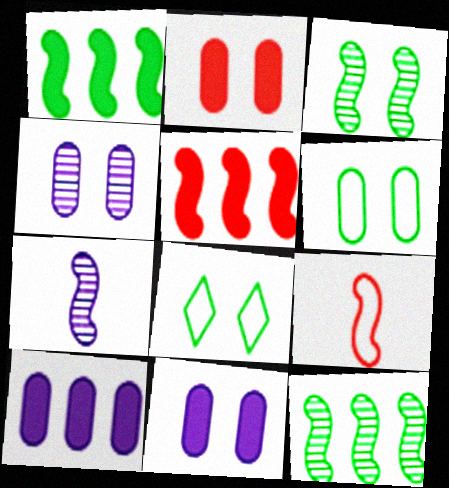[[2, 4, 6]]